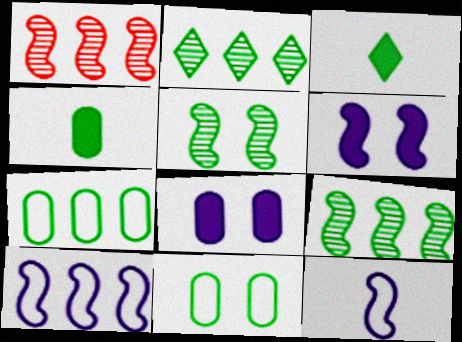[[3, 5, 7], 
[3, 9, 11]]